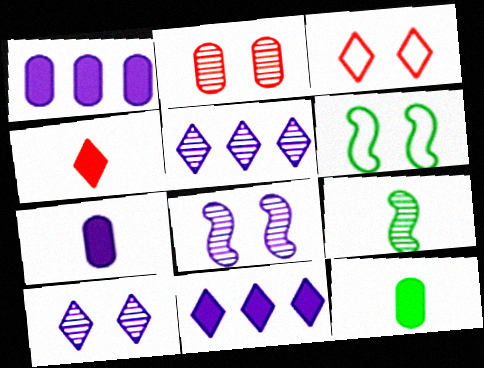[[1, 3, 9], 
[2, 5, 9]]